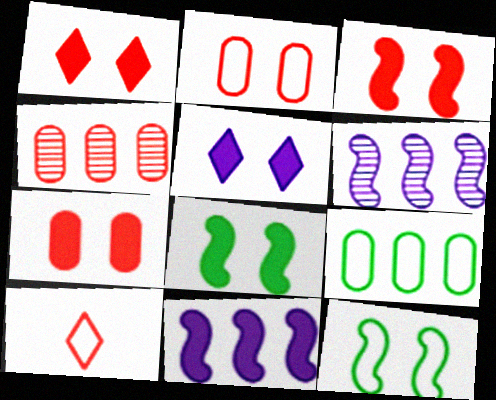[[1, 3, 7], 
[3, 4, 10], 
[5, 7, 8]]